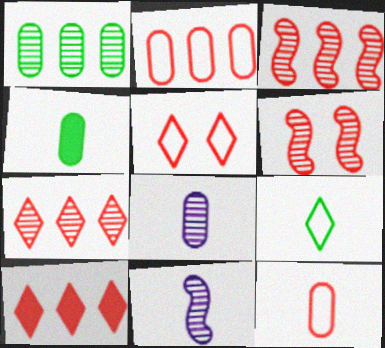[[2, 3, 10], 
[4, 8, 12], 
[6, 10, 12]]